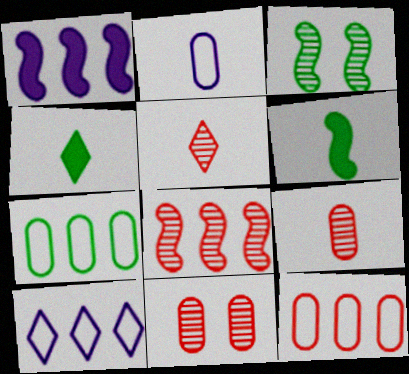[[2, 5, 6], 
[3, 4, 7], 
[5, 8, 11], 
[6, 10, 11]]